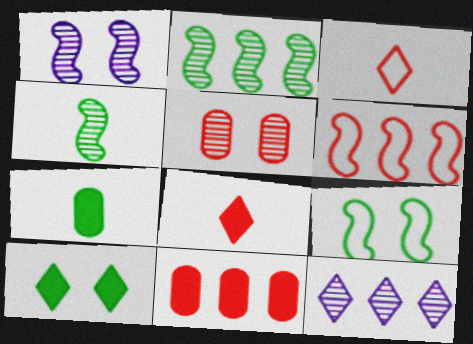[[3, 10, 12], 
[4, 5, 12], 
[5, 6, 8]]